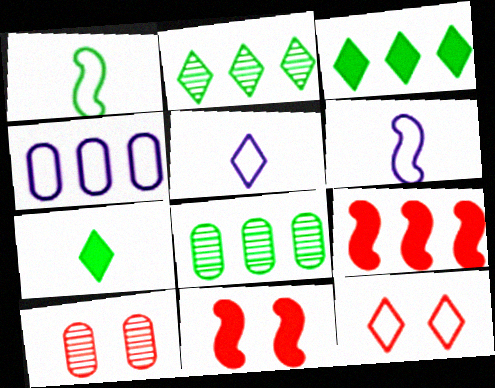[[1, 4, 12], 
[2, 4, 9], 
[3, 6, 10], 
[5, 8, 11], 
[10, 11, 12]]